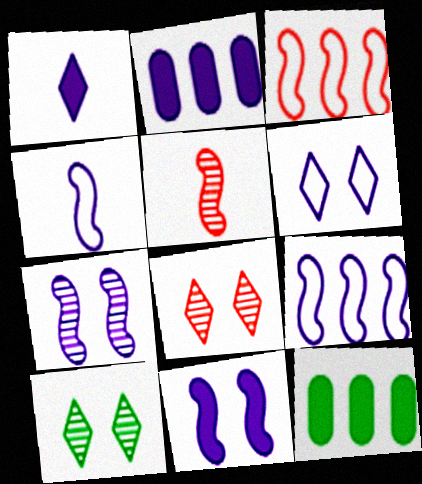[[1, 2, 11], 
[4, 8, 12], 
[5, 6, 12]]